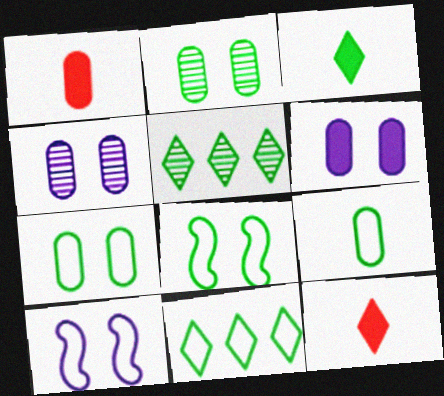[[1, 5, 10], 
[8, 9, 11]]